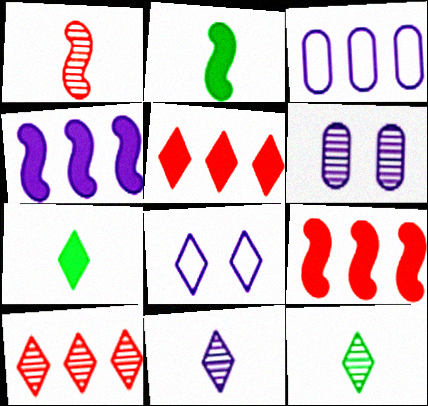[[5, 8, 12], 
[7, 8, 10]]